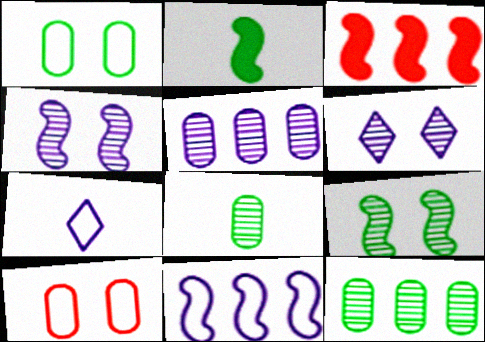[]